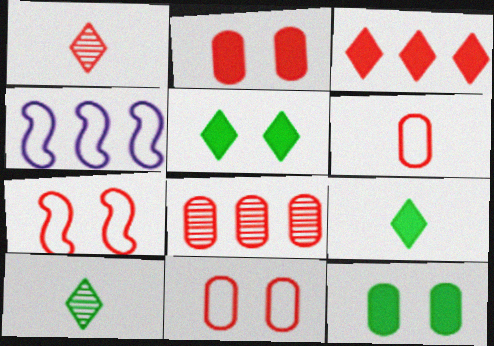[[1, 4, 12], 
[2, 4, 10], 
[2, 6, 8]]